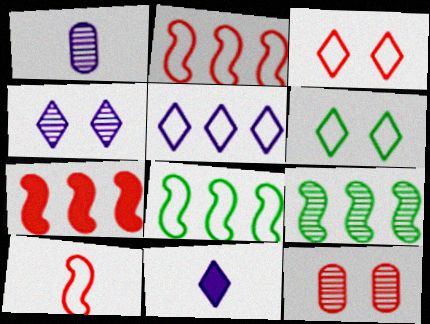[[1, 6, 7], 
[4, 5, 11], 
[8, 11, 12]]